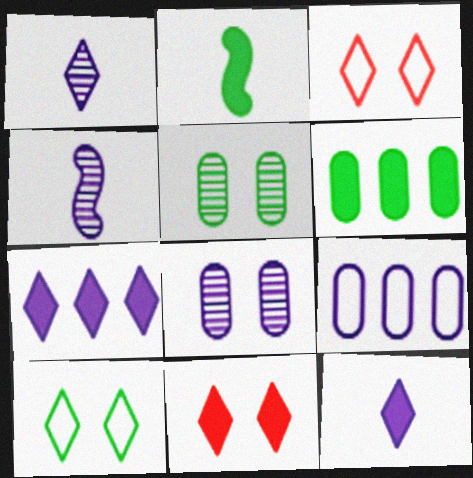[[3, 4, 6]]